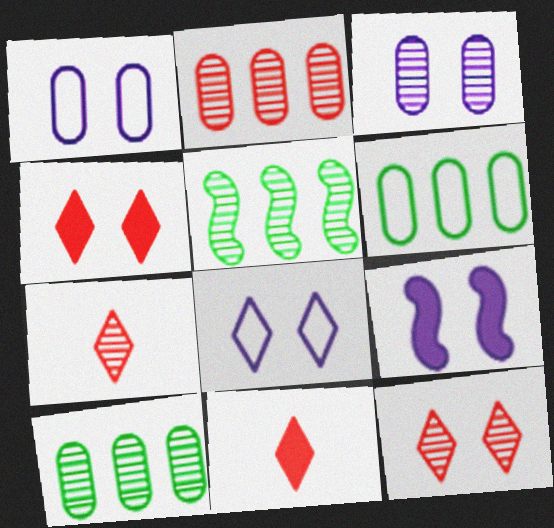[[1, 5, 11], 
[3, 5, 7], 
[3, 8, 9], 
[6, 7, 9]]